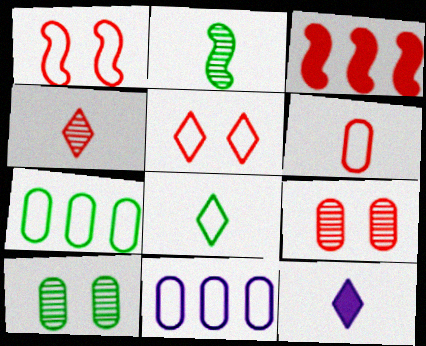[[1, 8, 11], 
[2, 6, 12], 
[4, 8, 12]]